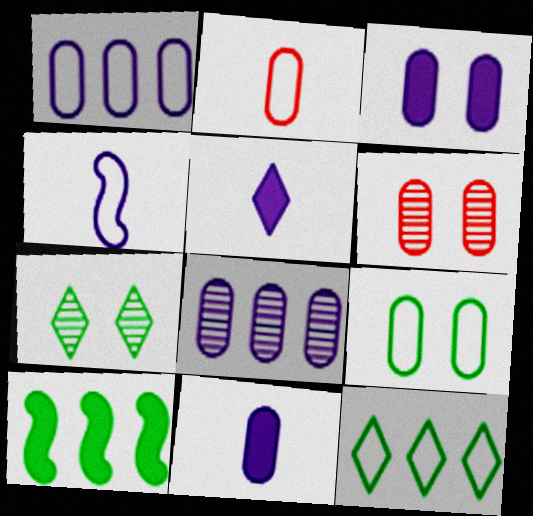[[1, 2, 9], 
[3, 6, 9]]